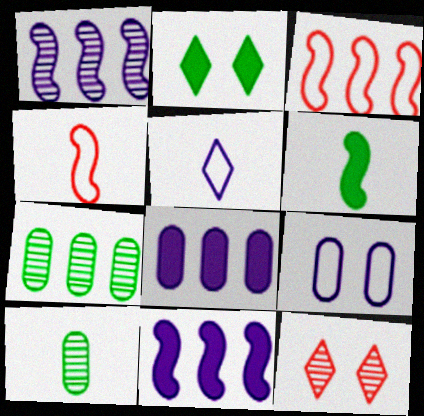[[1, 10, 12]]